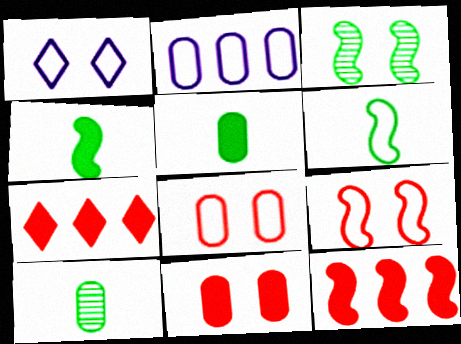[[1, 3, 11], 
[1, 10, 12], 
[2, 10, 11]]